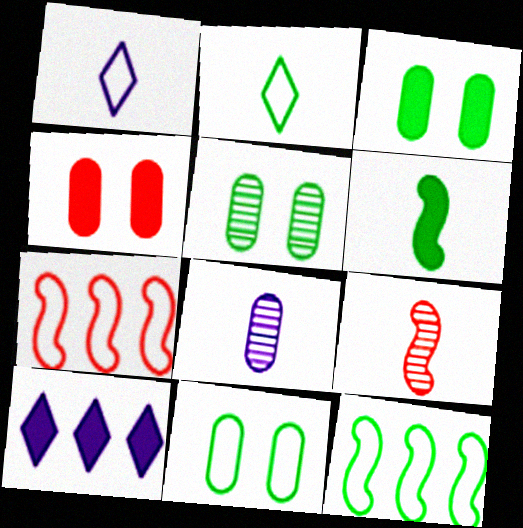[[1, 7, 11], 
[2, 11, 12], 
[3, 5, 11], 
[4, 6, 10], 
[9, 10, 11]]